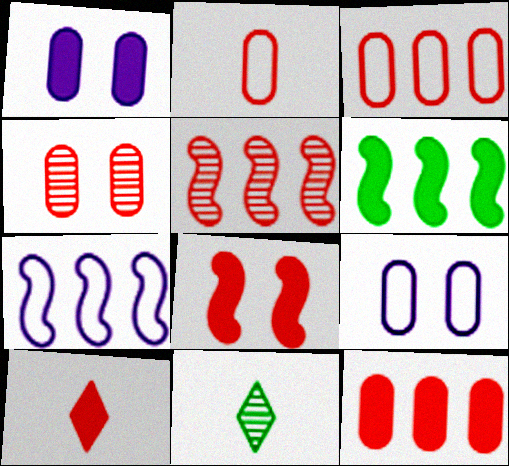[[1, 6, 10], 
[2, 4, 12], 
[5, 6, 7], 
[8, 10, 12]]